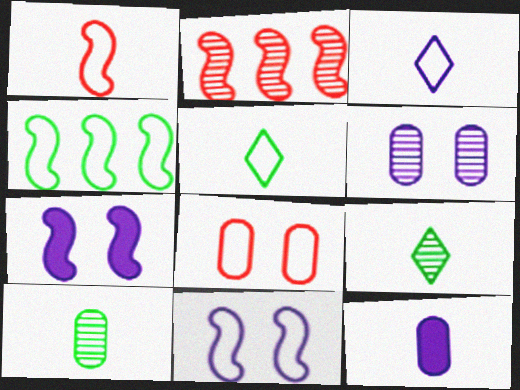[[1, 4, 11], 
[1, 9, 12], 
[2, 6, 9], 
[3, 4, 8]]